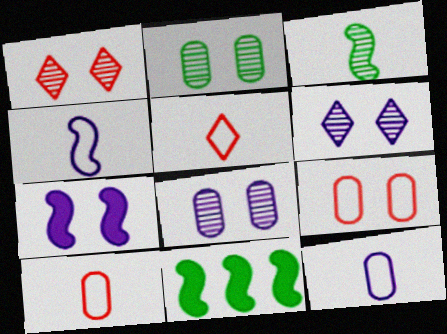[[1, 11, 12], 
[5, 8, 11], 
[6, 10, 11]]